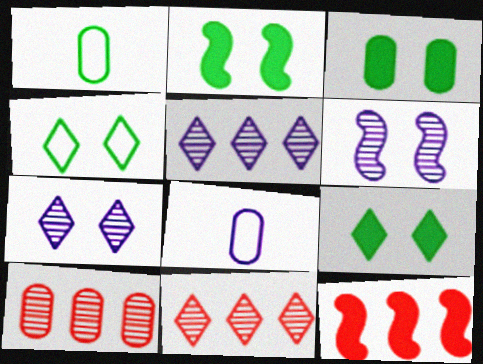[[1, 7, 12], 
[2, 3, 9], 
[2, 8, 11], 
[3, 8, 10]]